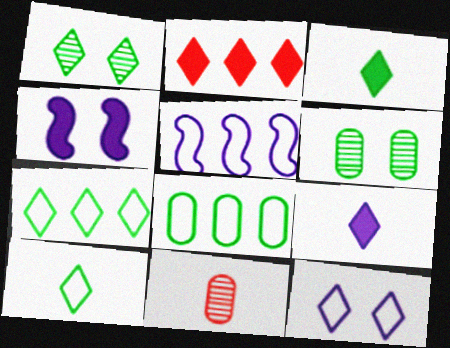[[1, 3, 7], 
[4, 7, 11]]